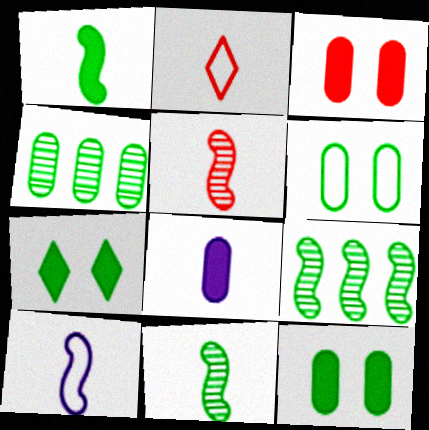[[1, 5, 10], 
[2, 8, 11]]